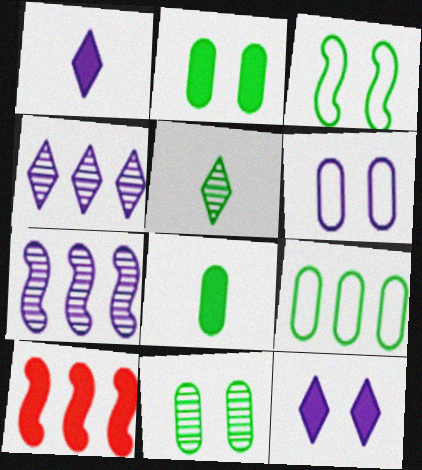[[1, 2, 10], 
[1, 6, 7], 
[4, 9, 10], 
[5, 6, 10], 
[8, 9, 11], 
[8, 10, 12]]